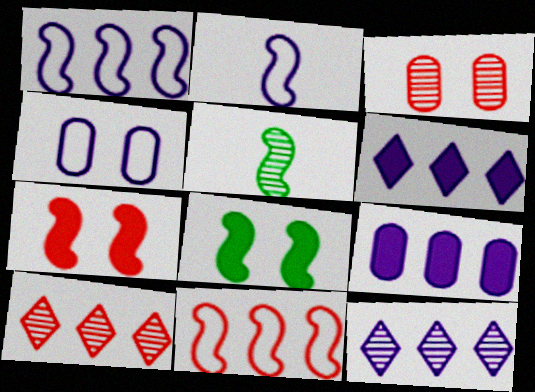[[1, 5, 7], 
[1, 9, 12], 
[3, 5, 12]]